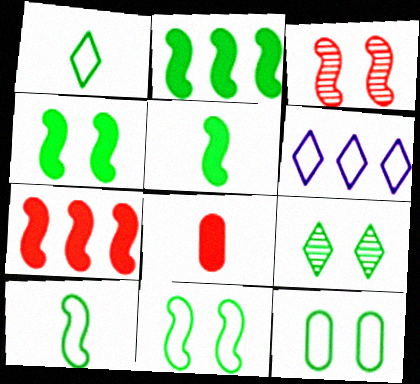[[2, 4, 5], 
[4, 9, 12]]